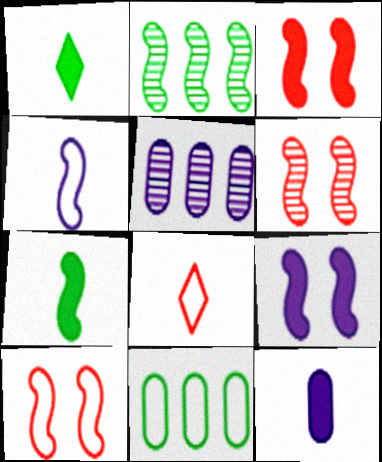[[1, 5, 10], 
[2, 3, 4], 
[3, 6, 10]]